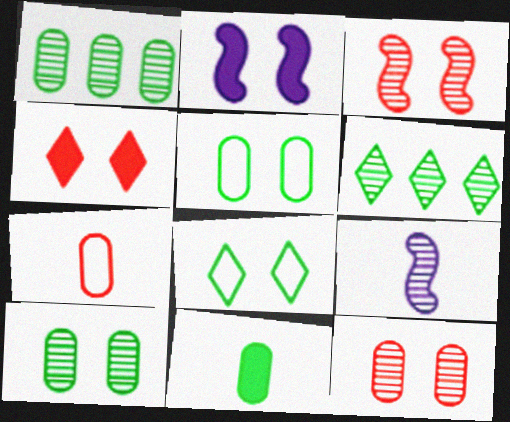[[1, 5, 11], 
[2, 6, 7], 
[2, 8, 12], 
[6, 9, 12]]